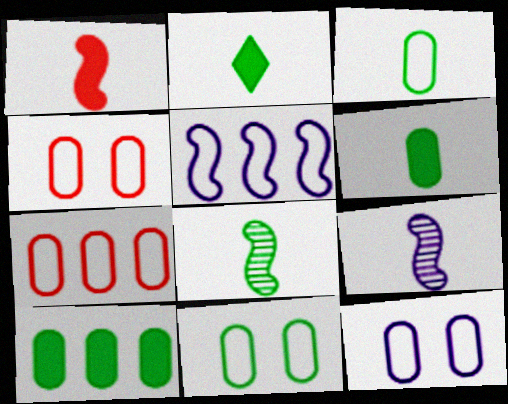[[2, 3, 8], 
[3, 7, 12], 
[4, 11, 12]]